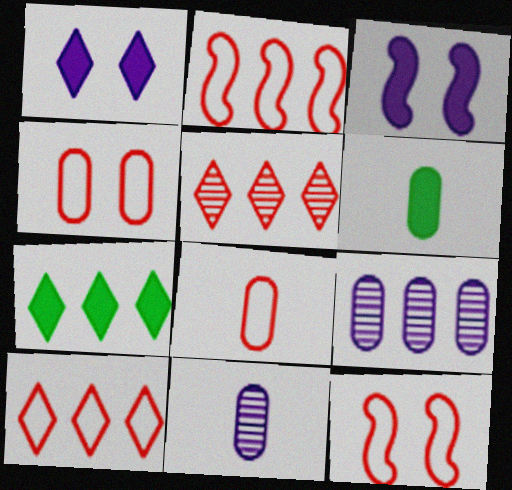[[2, 7, 9], 
[4, 6, 9], 
[6, 8, 11], 
[7, 11, 12], 
[8, 10, 12]]